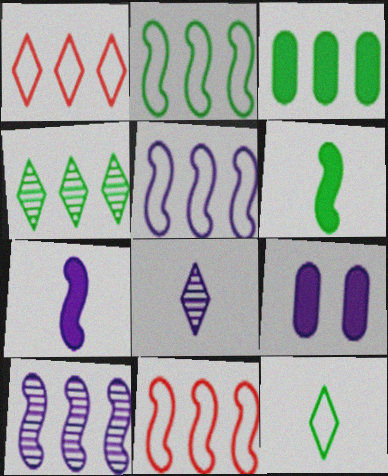[[1, 3, 10], 
[2, 3, 4], 
[2, 5, 11], 
[5, 8, 9]]